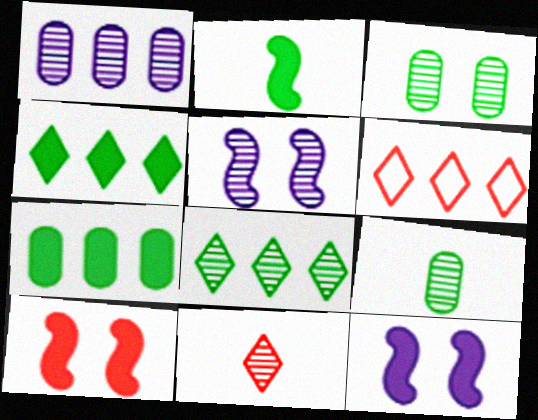[[6, 9, 12]]